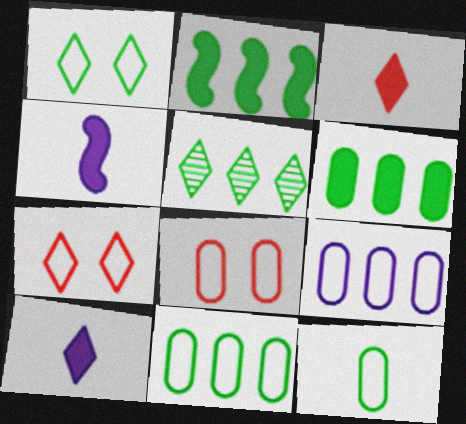[[2, 5, 11], 
[4, 5, 8], 
[5, 7, 10], 
[8, 9, 12]]